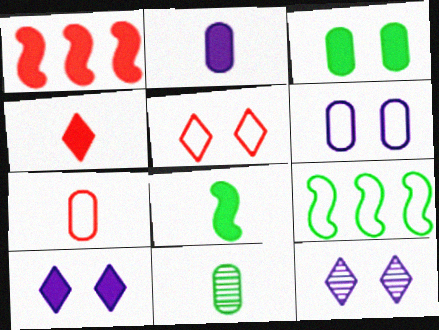[[2, 4, 8], 
[2, 7, 11]]